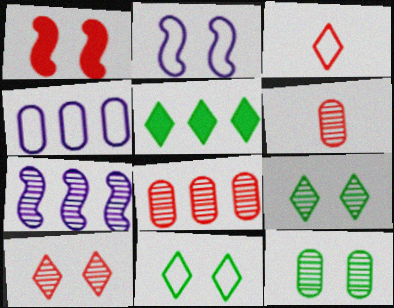[[1, 3, 8], 
[2, 5, 6], 
[6, 7, 9]]